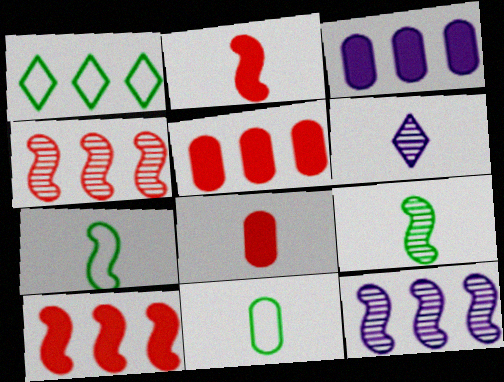[[1, 3, 4], 
[1, 5, 12], 
[2, 6, 11], 
[6, 7, 8]]